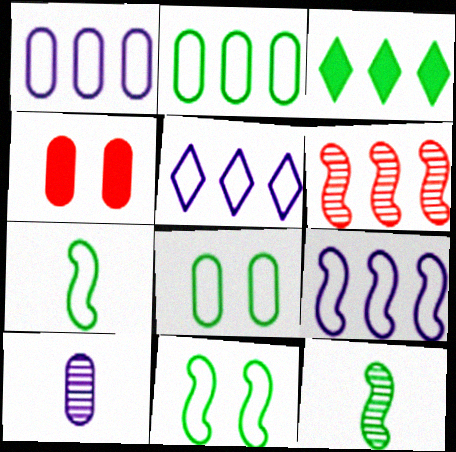[[1, 3, 6], 
[1, 5, 9], 
[2, 4, 10], 
[3, 8, 12], 
[4, 5, 12]]